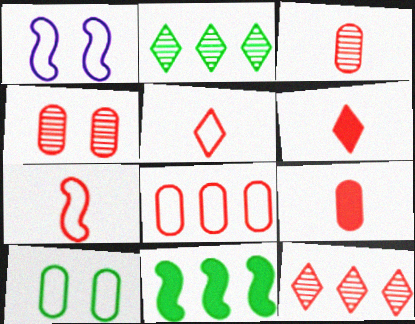[[1, 2, 9], 
[3, 6, 7], 
[4, 8, 9]]